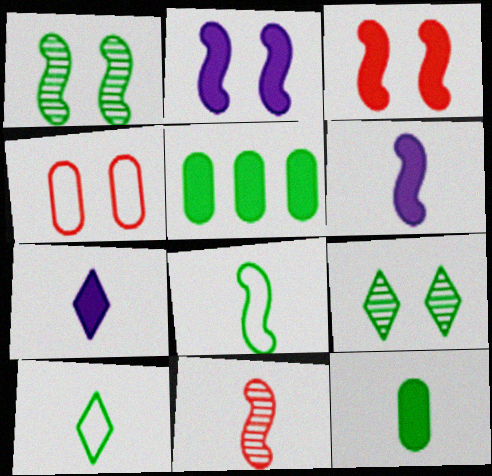[[1, 5, 10], 
[2, 4, 9], 
[3, 5, 7], 
[5, 8, 9], 
[6, 8, 11]]